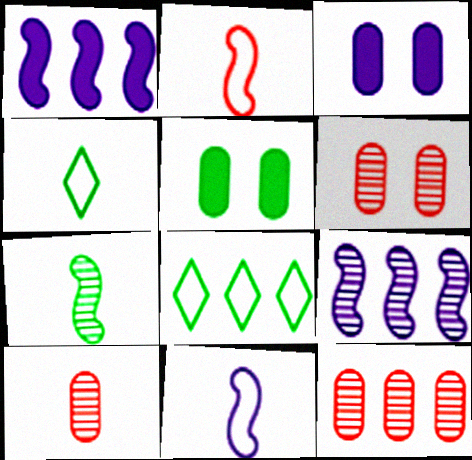[[1, 4, 6], 
[1, 8, 12], 
[5, 7, 8], 
[6, 10, 12]]